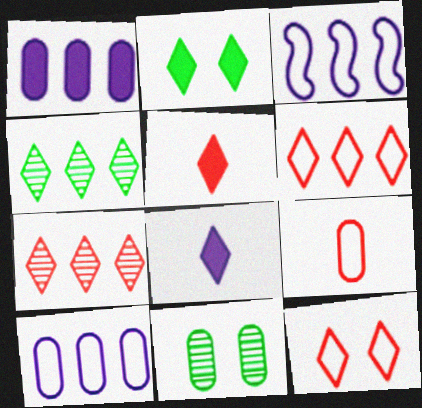[[1, 9, 11], 
[3, 5, 11], 
[4, 8, 12], 
[5, 7, 12]]